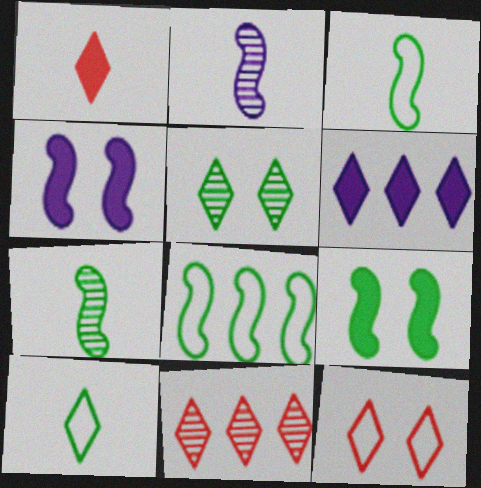[[1, 11, 12], 
[7, 8, 9]]